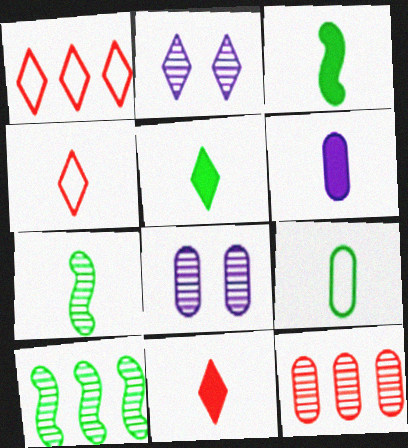[[1, 2, 5], 
[1, 3, 8], 
[2, 7, 12], 
[3, 6, 11], 
[4, 6, 7], 
[5, 7, 9]]